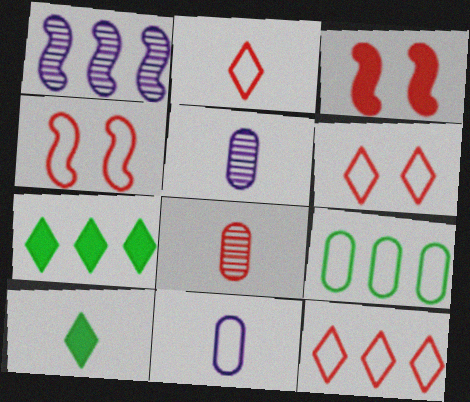[[2, 6, 12], 
[3, 8, 12], 
[4, 5, 7]]